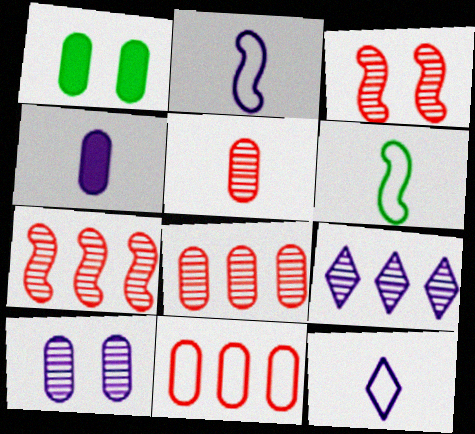[[1, 7, 12]]